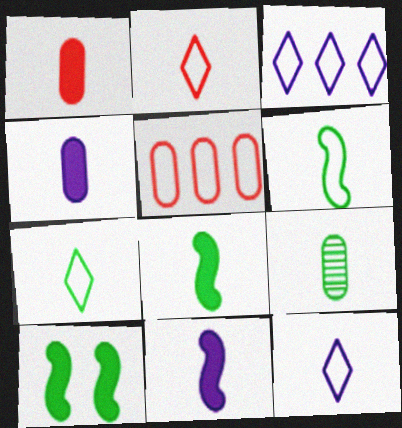[[2, 7, 12], 
[2, 9, 11], 
[7, 8, 9]]